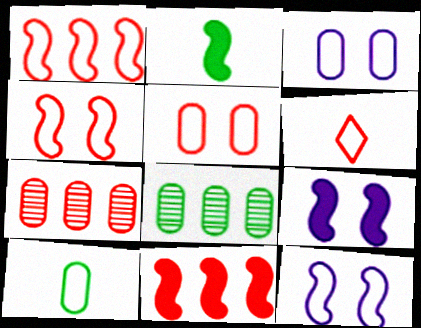[[1, 5, 6], 
[2, 9, 11], 
[6, 8, 9]]